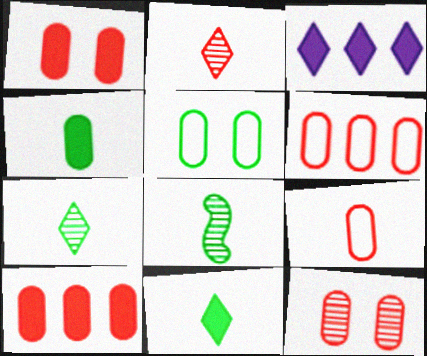[[9, 10, 12]]